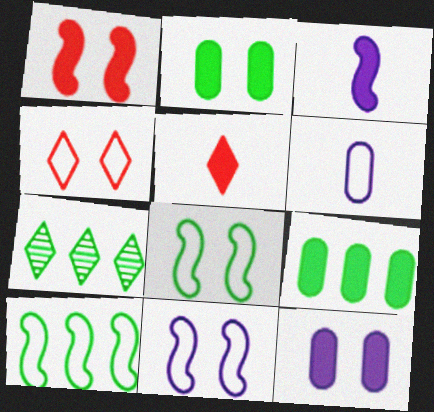[[1, 6, 7], 
[4, 6, 10], 
[7, 9, 10]]